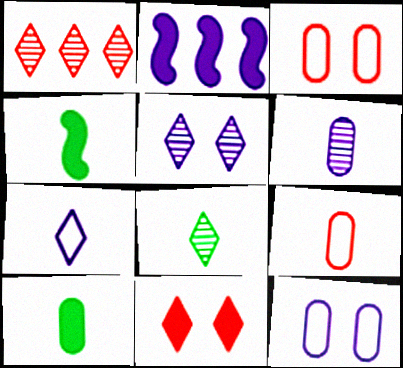[[1, 4, 12], 
[1, 5, 8], 
[2, 3, 8], 
[2, 10, 11], 
[6, 9, 10]]